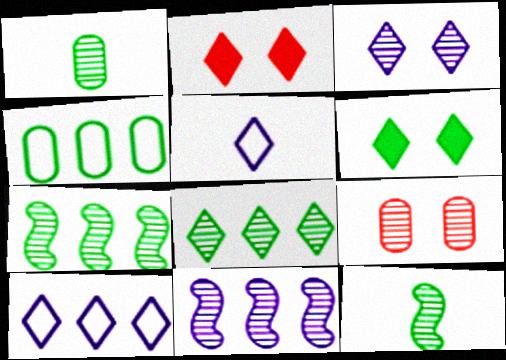[[2, 5, 8], 
[4, 6, 12]]